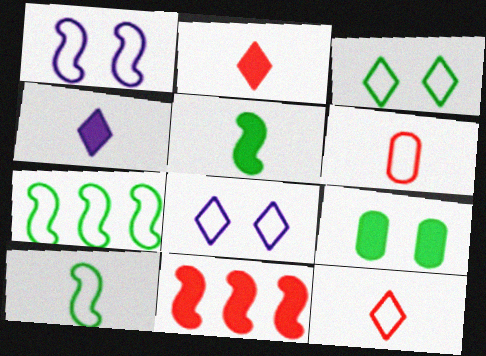[[4, 9, 11], 
[6, 7, 8]]